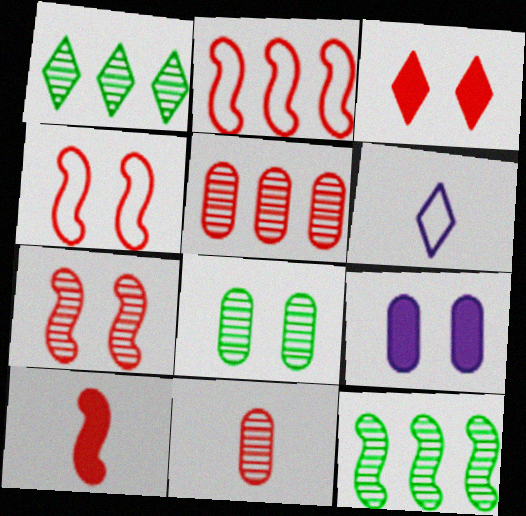[[1, 3, 6], 
[2, 3, 11], 
[2, 7, 10]]